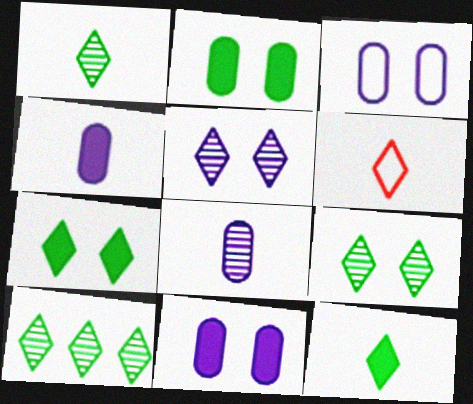[[1, 9, 10]]